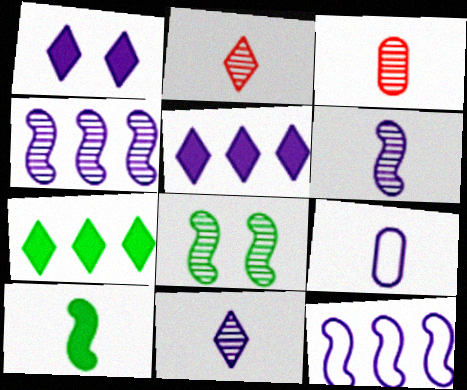[[1, 4, 9], 
[2, 9, 10]]